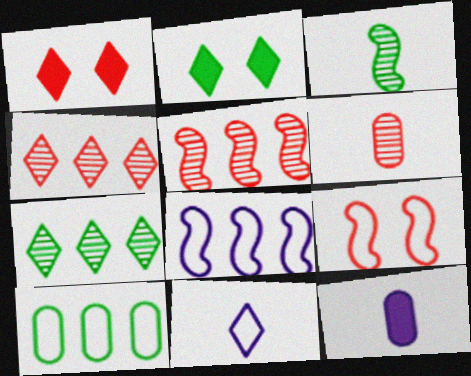[[1, 7, 11], 
[2, 3, 10], 
[2, 4, 11], 
[2, 6, 8], 
[7, 9, 12], 
[9, 10, 11]]